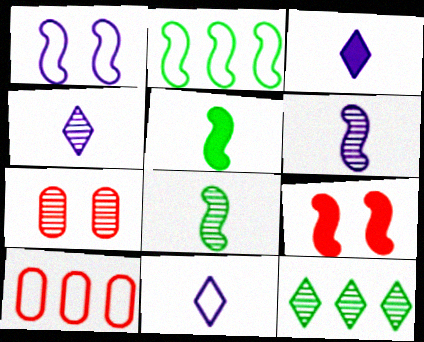[[2, 3, 7], 
[2, 6, 9], 
[3, 4, 11], 
[6, 7, 12]]